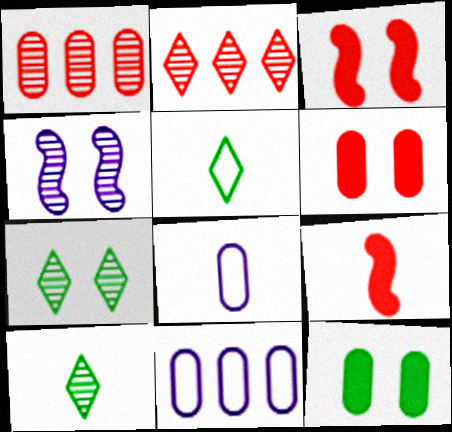[[1, 4, 10], 
[1, 8, 12], 
[3, 10, 11], 
[7, 9, 11], 
[8, 9, 10]]